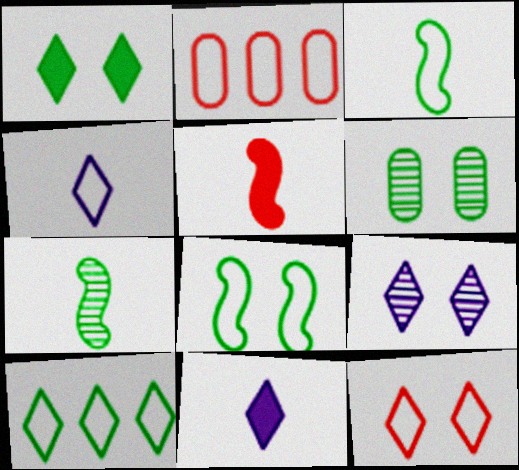[[1, 6, 8], 
[1, 9, 12], 
[2, 4, 8], 
[4, 10, 12]]